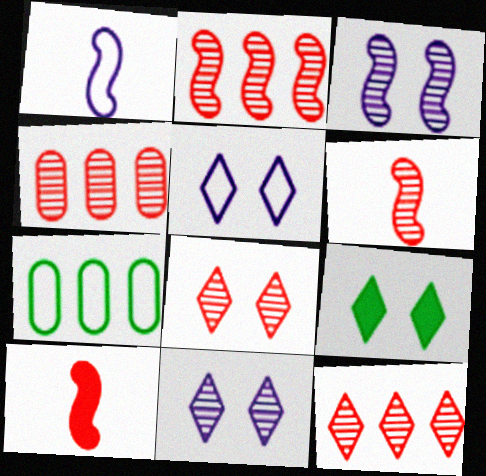[[1, 4, 9], 
[2, 4, 12], 
[4, 6, 8], 
[5, 8, 9], 
[7, 10, 11]]